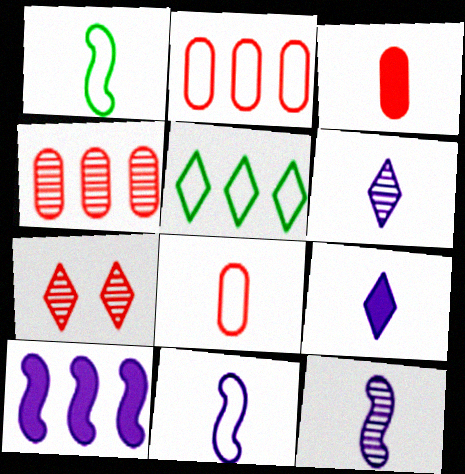[[1, 3, 6], 
[4, 5, 10], 
[5, 7, 9]]